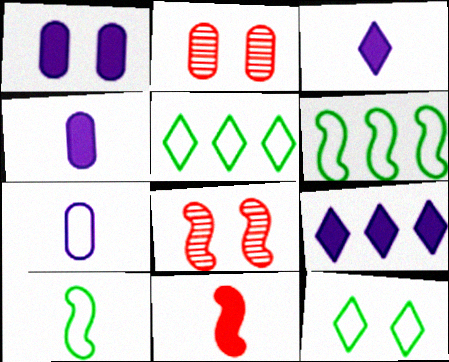[[1, 8, 12], 
[2, 3, 6], 
[2, 9, 10], 
[4, 5, 8]]